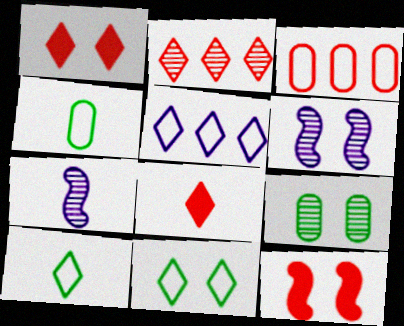[[2, 7, 9], 
[4, 7, 8]]